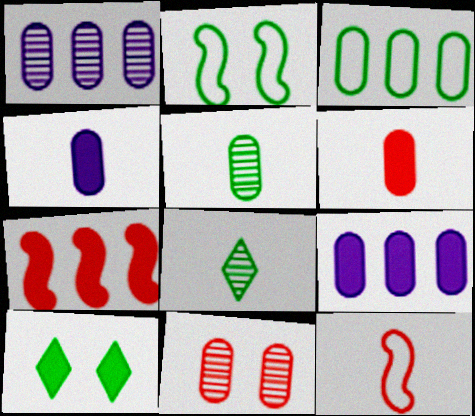[[1, 5, 11], 
[1, 10, 12], 
[3, 4, 11], 
[4, 7, 10], 
[4, 8, 12]]